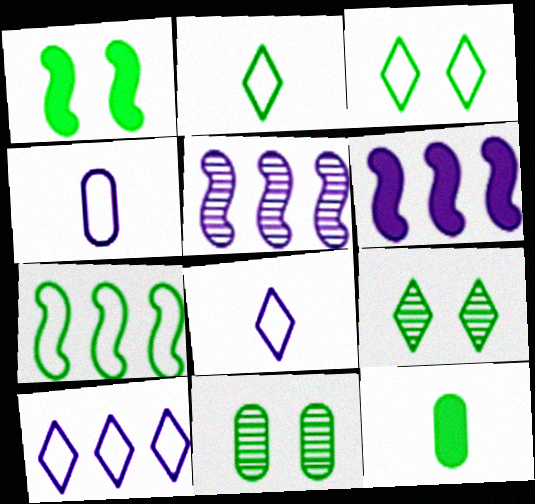[[1, 3, 11], 
[7, 9, 12]]